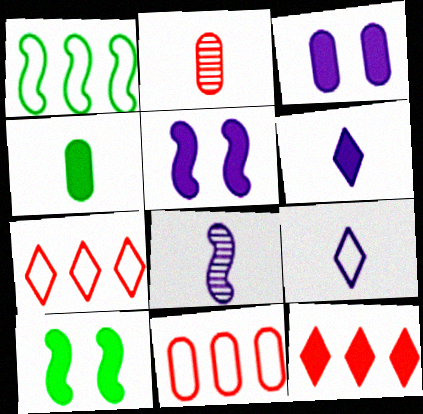[[4, 5, 12]]